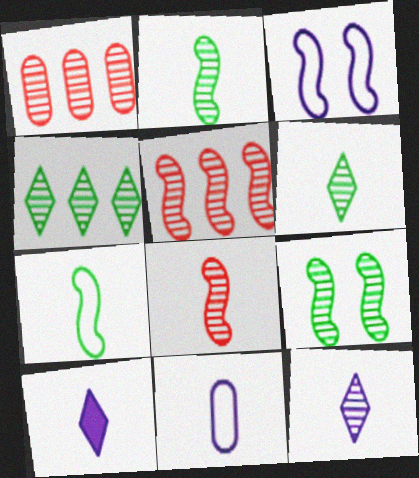[[1, 9, 12]]